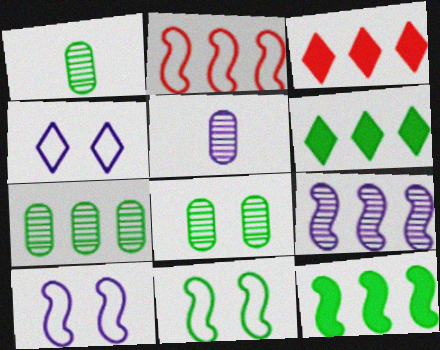[[1, 3, 10], 
[1, 6, 11], 
[1, 7, 8], 
[2, 9, 12], 
[3, 5, 11]]